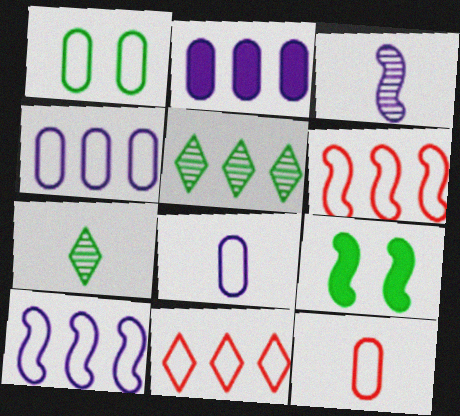[[1, 4, 12], 
[2, 5, 6], 
[3, 6, 9]]